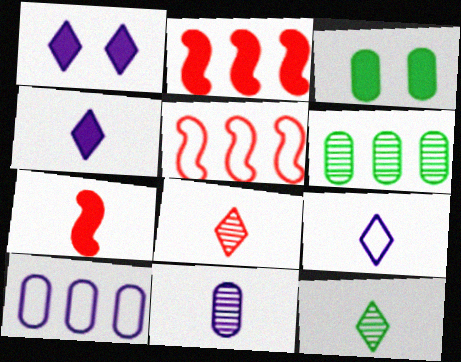[[2, 3, 4]]